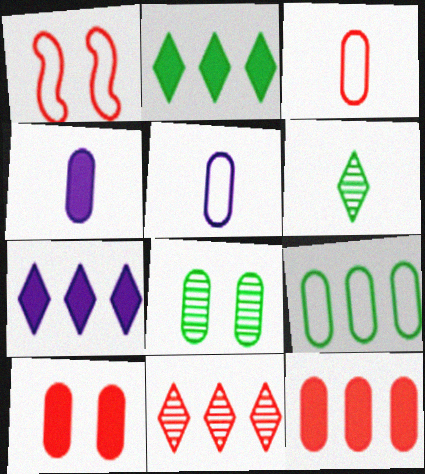[[5, 8, 12]]